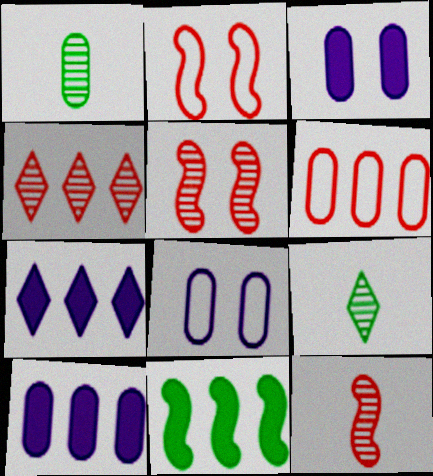[[1, 2, 7], 
[1, 3, 6], 
[2, 9, 10]]